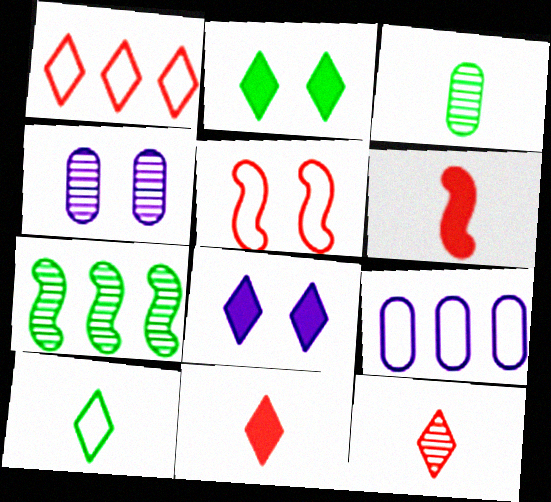[[2, 4, 5], 
[4, 7, 12], 
[5, 9, 10]]